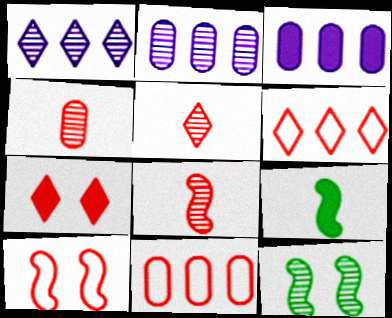[[1, 4, 12], 
[2, 5, 12], 
[3, 7, 9], 
[4, 5, 8], 
[5, 6, 7], 
[7, 8, 11]]